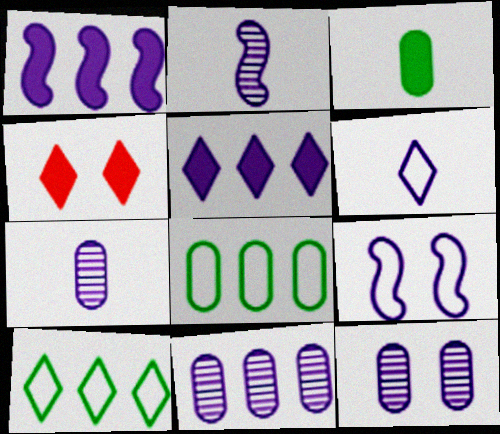[[1, 2, 9], 
[1, 3, 4], 
[1, 6, 12], 
[2, 4, 8], 
[5, 7, 9], 
[7, 11, 12]]